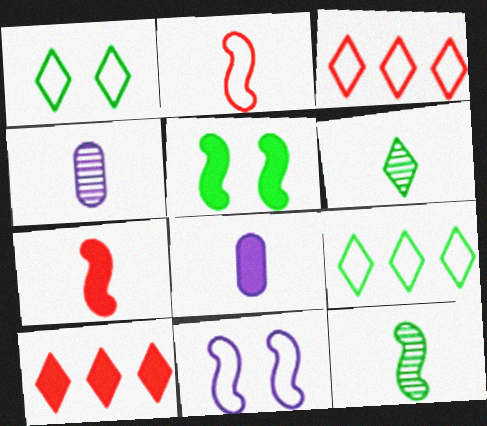[[2, 6, 8], 
[3, 4, 5], 
[5, 8, 10]]